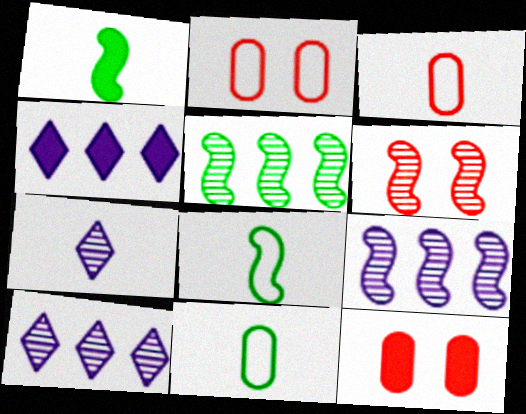[[1, 2, 10], 
[1, 3, 7], 
[1, 4, 12], 
[4, 6, 11], 
[8, 10, 12]]